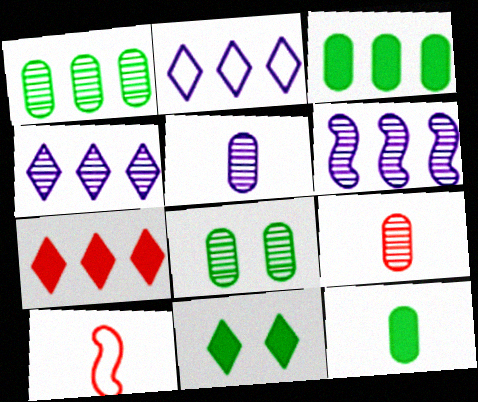[]